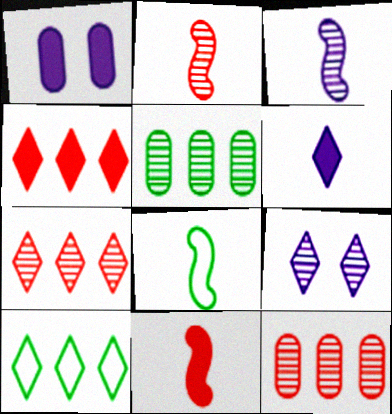[[1, 2, 10], 
[1, 7, 8], 
[2, 5, 9], 
[3, 8, 11]]